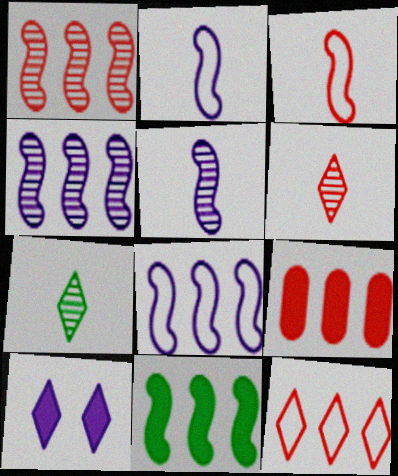[[1, 8, 11], 
[1, 9, 12], 
[7, 10, 12]]